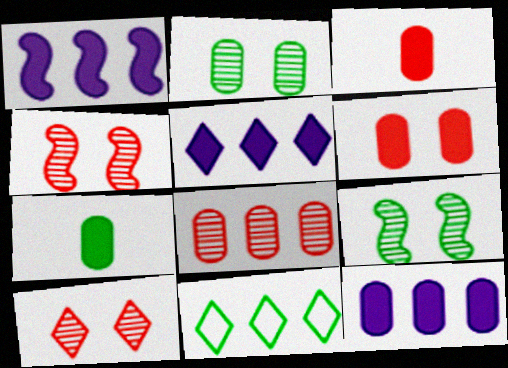[[1, 5, 12], 
[1, 8, 11], 
[6, 7, 12], 
[7, 9, 11]]